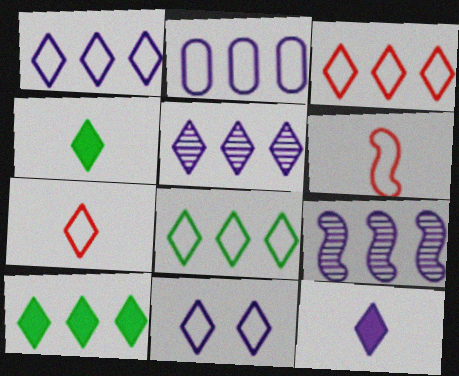[[1, 3, 8], 
[3, 5, 10], 
[5, 11, 12], 
[7, 8, 11]]